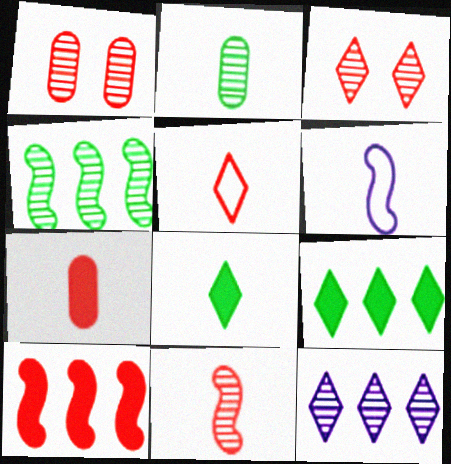[[1, 5, 10], 
[1, 6, 9], 
[5, 7, 11]]